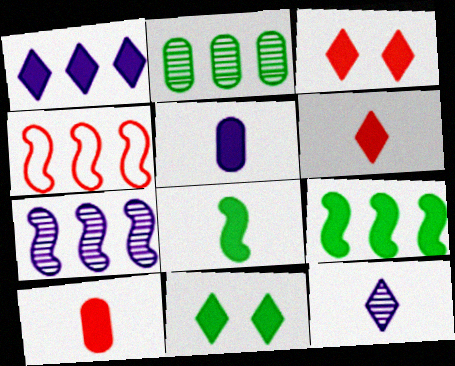[[1, 2, 4], 
[1, 6, 11], 
[3, 5, 9], 
[4, 7, 9], 
[5, 6, 8]]